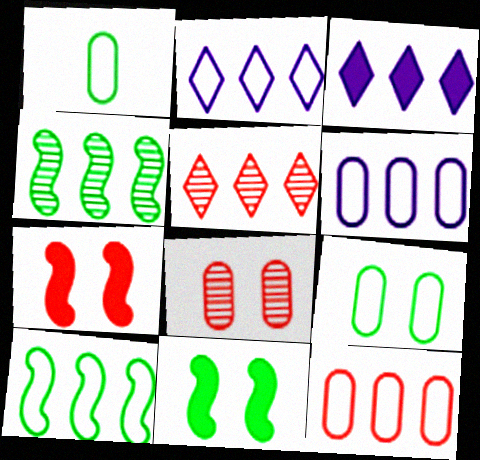[[2, 10, 12], 
[3, 4, 12]]